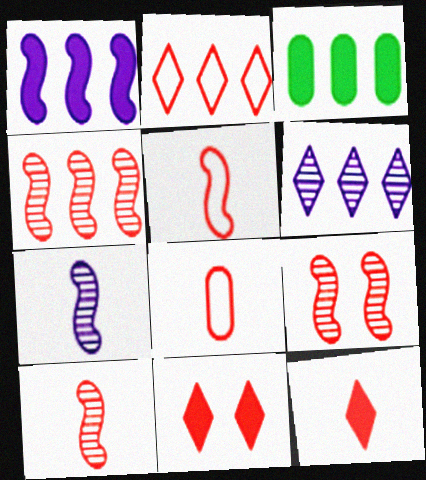[[4, 8, 11], 
[4, 9, 10], 
[8, 10, 12]]